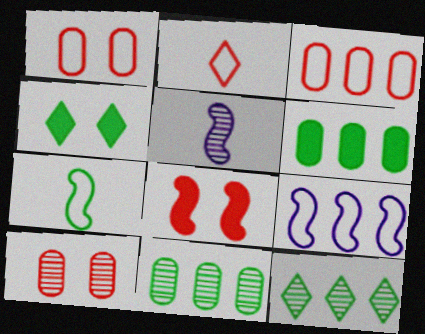[[3, 4, 5], 
[4, 7, 11], 
[5, 10, 12]]